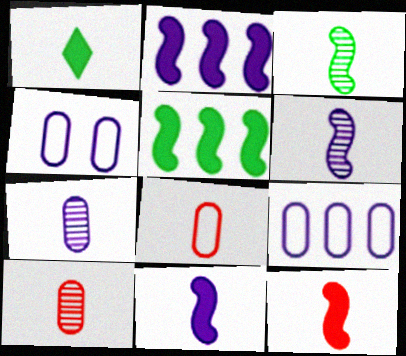[[1, 6, 8]]